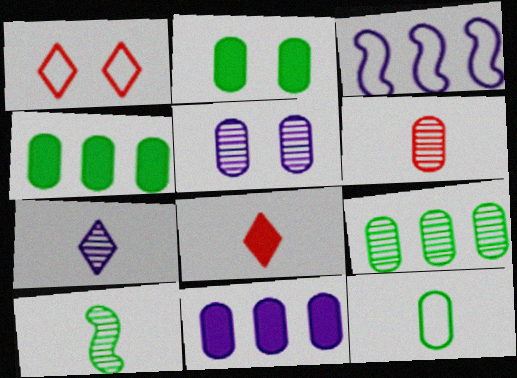[[1, 3, 12], 
[1, 10, 11], 
[2, 9, 12], 
[5, 6, 9], 
[6, 7, 10]]